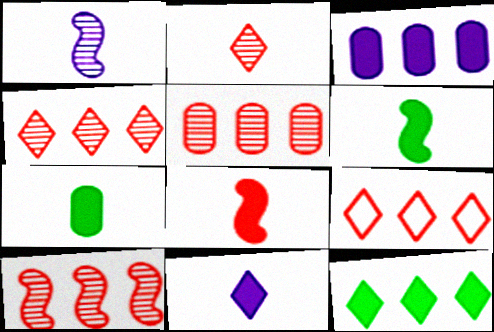[[4, 5, 10], 
[7, 8, 11]]